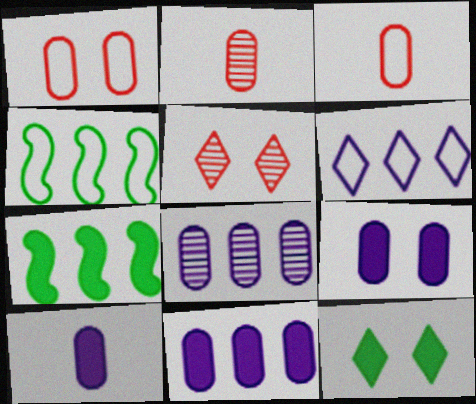[[4, 5, 10], 
[9, 10, 11]]